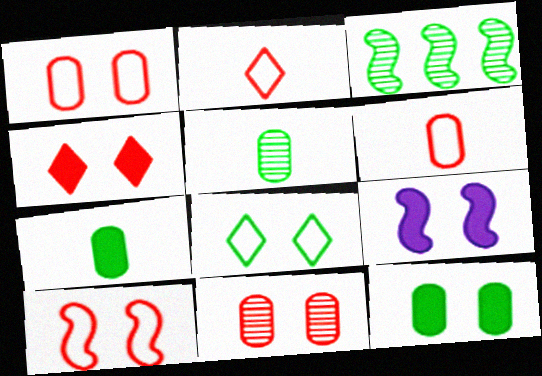[[3, 7, 8], 
[4, 9, 12], 
[4, 10, 11], 
[8, 9, 11]]